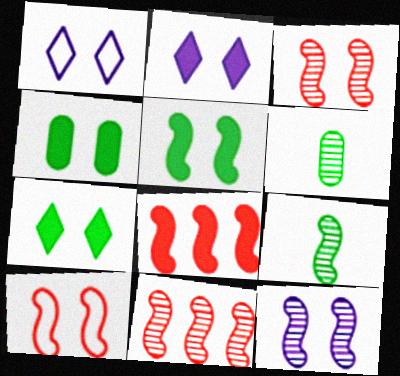[[1, 3, 4], 
[1, 6, 8], 
[4, 5, 7], 
[5, 10, 12], 
[9, 11, 12]]